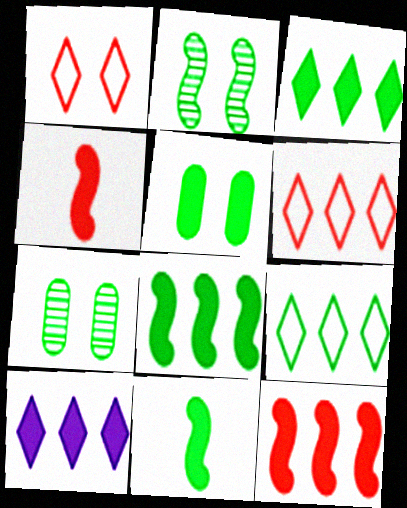[[3, 5, 11], 
[4, 5, 10], 
[7, 9, 11]]